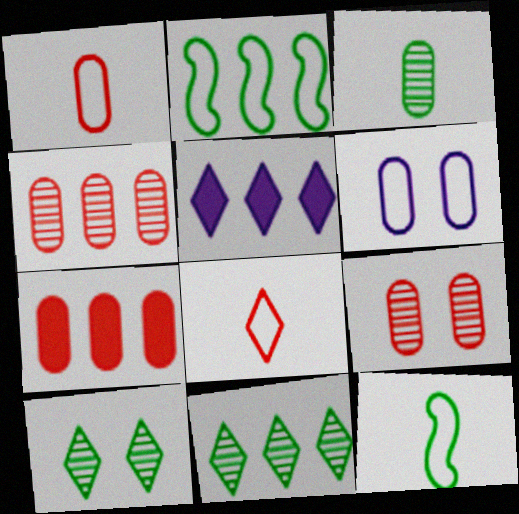[[1, 7, 9], 
[2, 4, 5], 
[2, 6, 8], 
[3, 6, 7], 
[5, 8, 10], 
[5, 9, 12]]